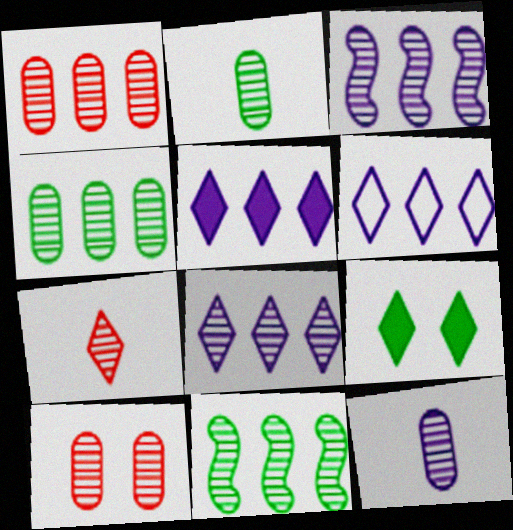[[1, 8, 11], 
[4, 10, 12], 
[5, 6, 8], 
[6, 7, 9]]